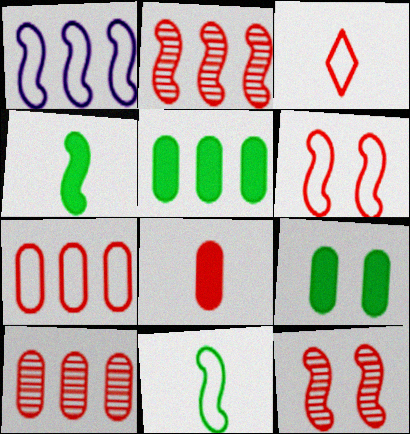[[1, 4, 12], 
[1, 6, 11], 
[3, 6, 7]]